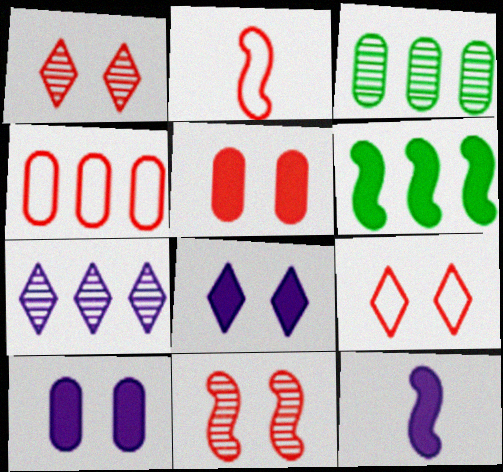[[2, 3, 8], 
[2, 4, 9], 
[3, 9, 12], 
[4, 6, 7], 
[5, 9, 11]]